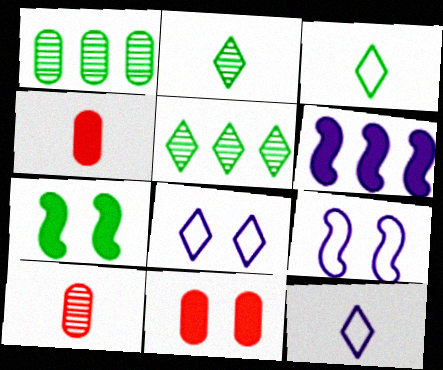[[1, 3, 7], 
[4, 5, 9]]